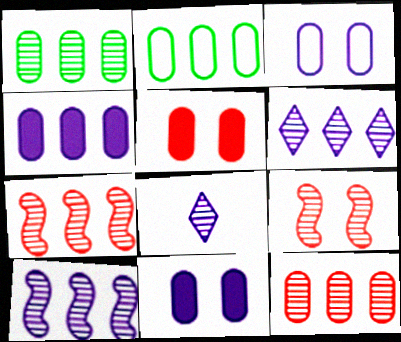[[1, 6, 7], 
[1, 8, 9], 
[2, 4, 12]]